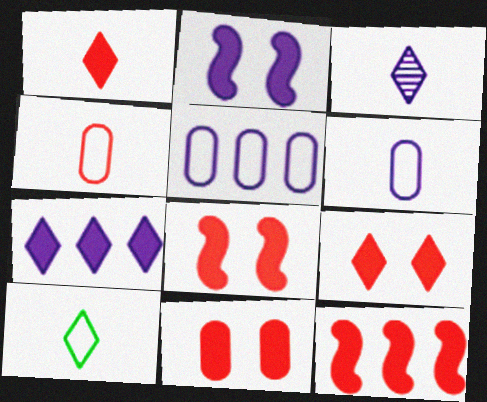[[1, 3, 10], 
[1, 11, 12], 
[2, 3, 5], 
[8, 9, 11]]